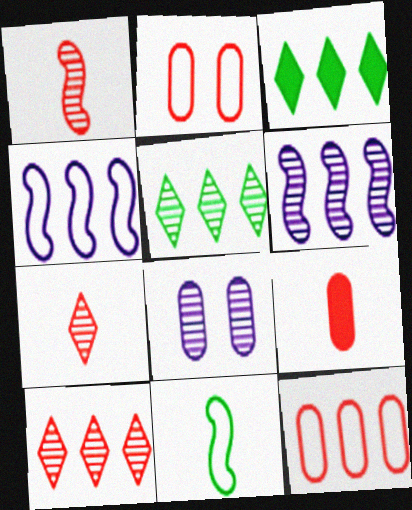[[1, 5, 8], 
[3, 6, 12]]